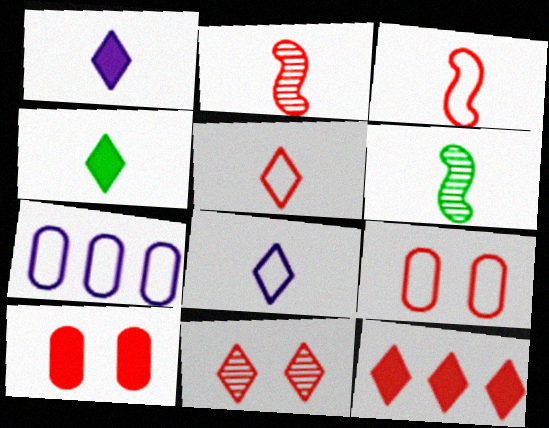[[2, 9, 12], 
[5, 11, 12]]